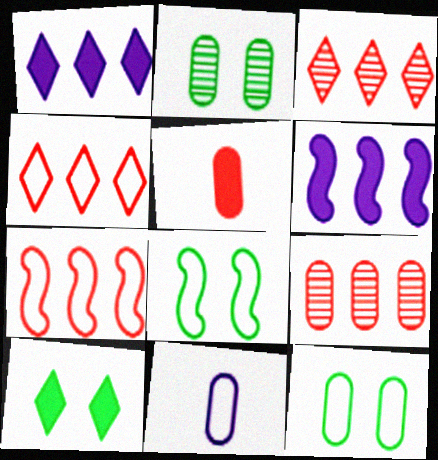[[2, 8, 10], 
[4, 8, 11], 
[5, 6, 10]]